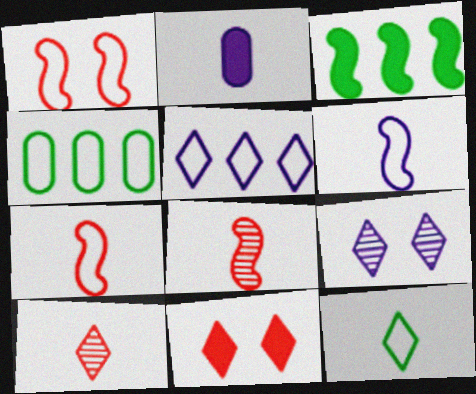[[2, 3, 11], 
[2, 8, 12]]